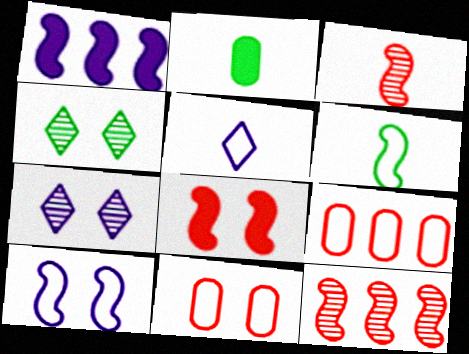[[2, 3, 5]]